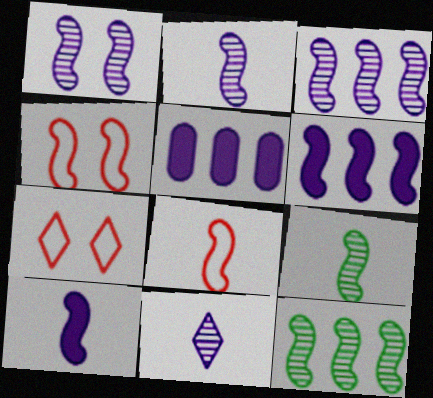[[1, 2, 3], 
[4, 6, 9], 
[4, 10, 12], 
[5, 7, 9], 
[8, 9, 10]]